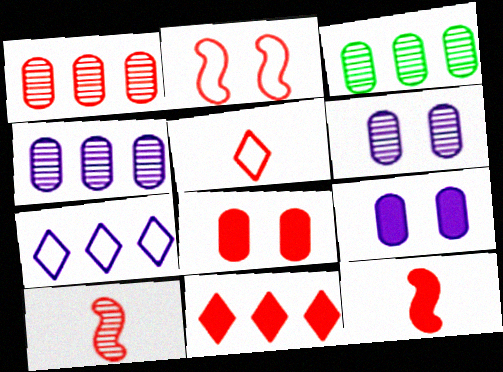[[1, 3, 4], 
[8, 11, 12]]